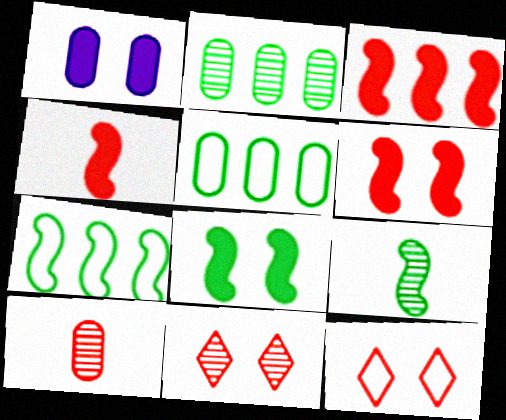[[1, 5, 10], 
[3, 4, 6], 
[3, 10, 12], 
[7, 8, 9]]